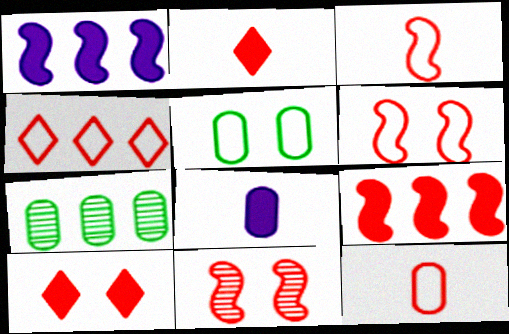[[1, 4, 7], 
[3, 9, 11], 
[4, 6, 12]]